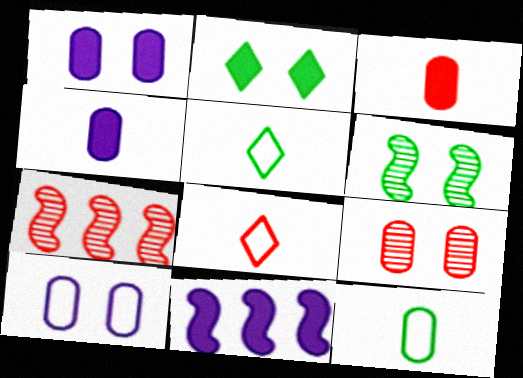[[1, 5, 7], 
[2, 3, 11], 
[5, 9, 11]]